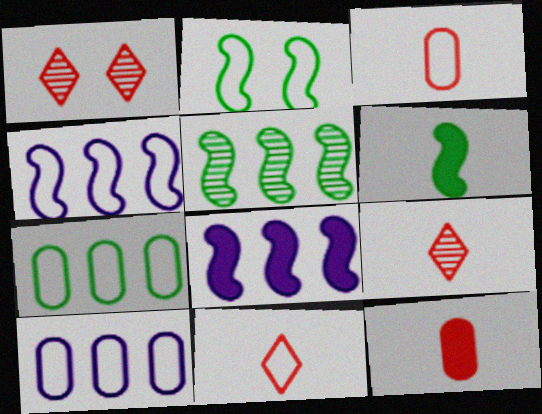[[1, 6, 10], 
[2, 5, 6], 
[2, 10, 11]]